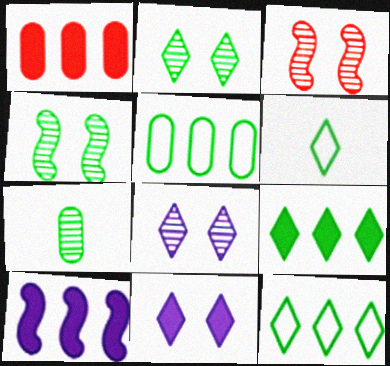[[1, 9, 10], 
[2, 6, 9]]